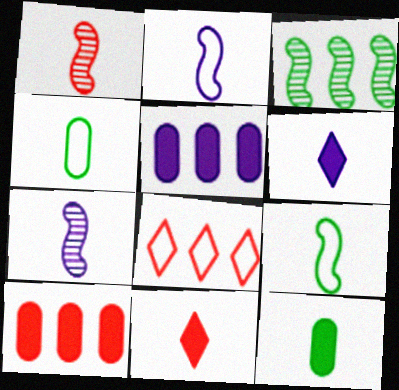[[1, 4, 6], 
[3, 5, 8], 
[4, 7, 11]]